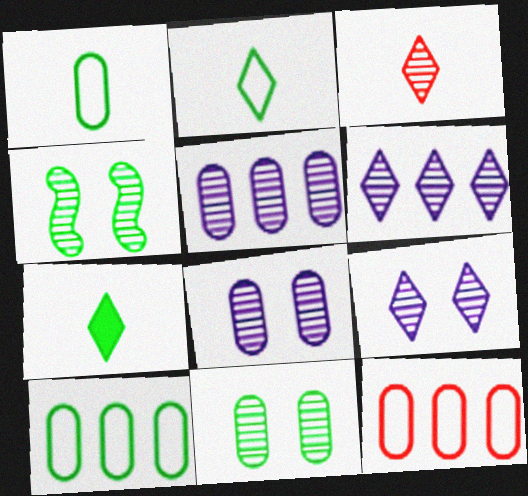[[3, 4, 5], 
[4, 7, 10]]